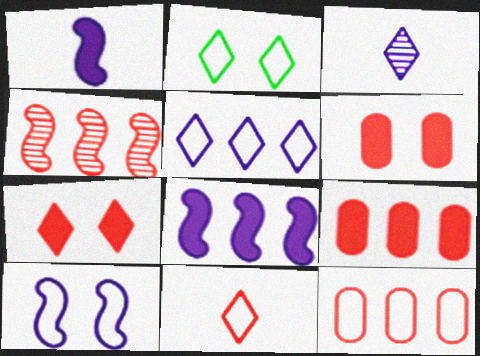[[2, 5, 11], 
[4, 6, 11]]